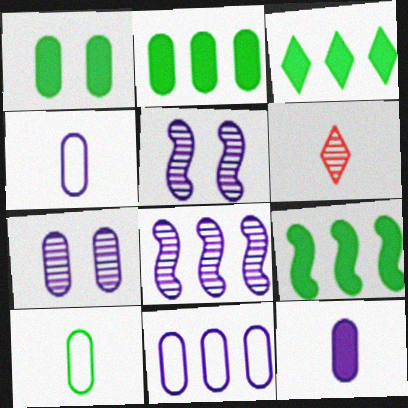[[2, 3, 9], 
[7, 11, 12]]